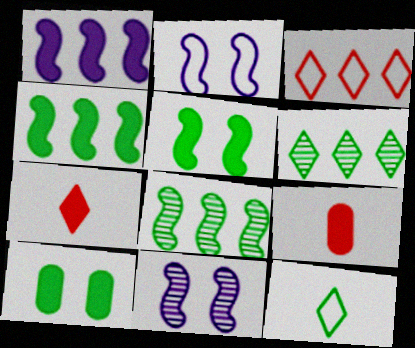[[1, 7, 10], 
[2, 6, 9], 
[8, 10, 12]]